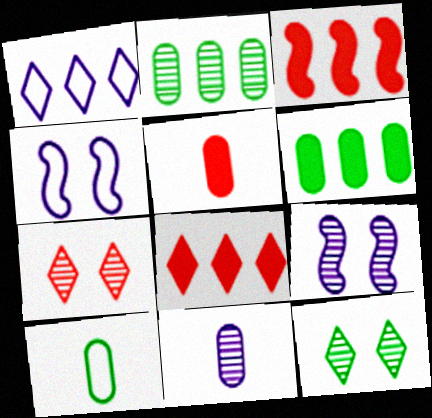[[1, 2, 3], 
[5, 10, 11], 
[8, 9, 10]]